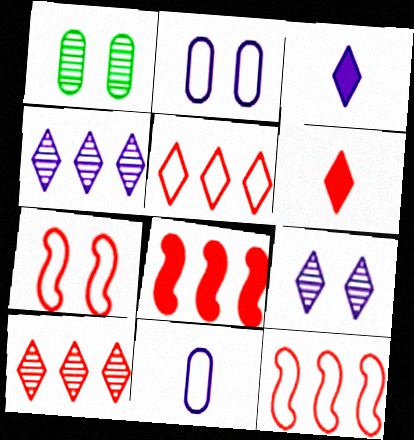[[1, 3, 12]]